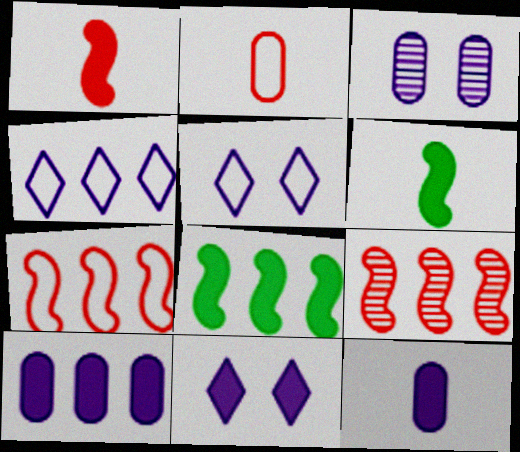[]